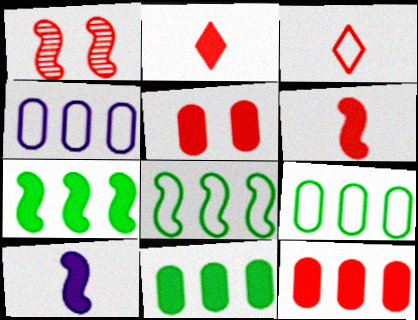[[1, 3, 12], 
[1, 8, 10]]